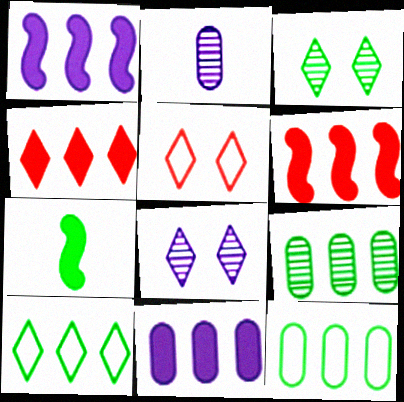[[3, 7, 12]]